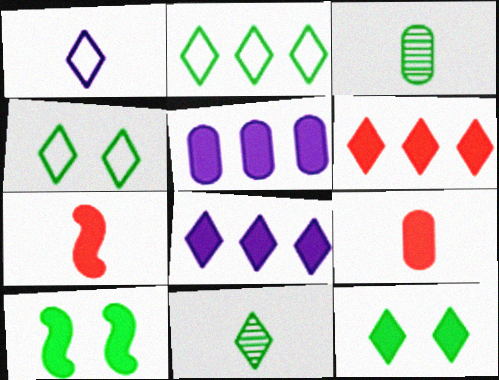[[1, 3, 7], 
[2, 3, 10], 
[2, 11, 12], 
[5, 7, 12], 
[8, 9, 10]]